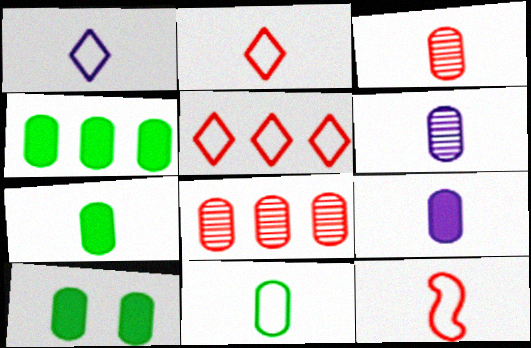[[1, 11, 12], 
[3, 9, 11], 
[4, 7, 10]]